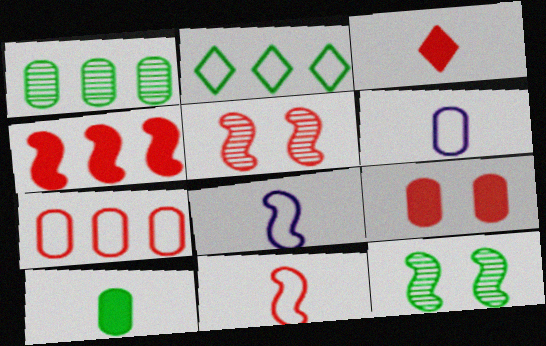[[1, 6, 9], 
[2, 10, 12], 
[3, 4, 9], 
[3, 5, 7], 
[4, 5, 11], 
[4, 8, 12]]